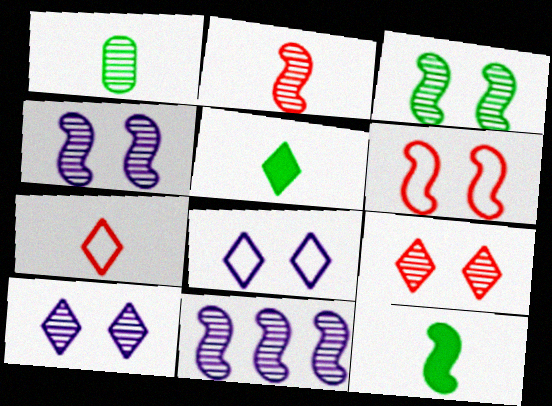[[1, 9, 11], 
[2, 3, 11], 
[6, 11, 12]]